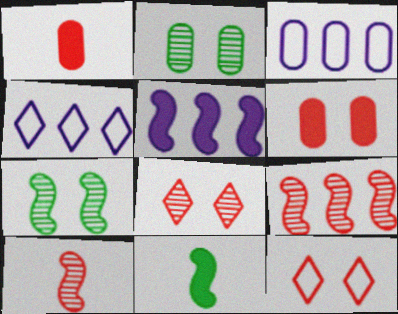[[1, 2, 3], 
[1, 4, 7], 
[1, 9, 12], 
[3, 8, 11]]